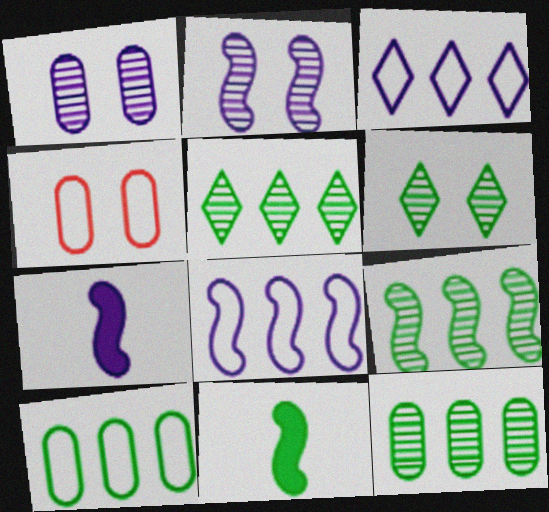[[1, 3, 7], 
[2, 7, 8], 
[4, 5, 7], 
[5, 9, 12], 
[6, 10, 11]]